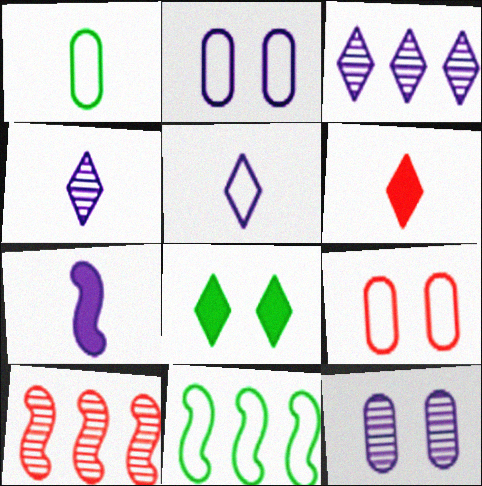[[2, 3, 7], 
[5, 9, 11], 
[6, 9, 10], 
[6, 11, 12]]